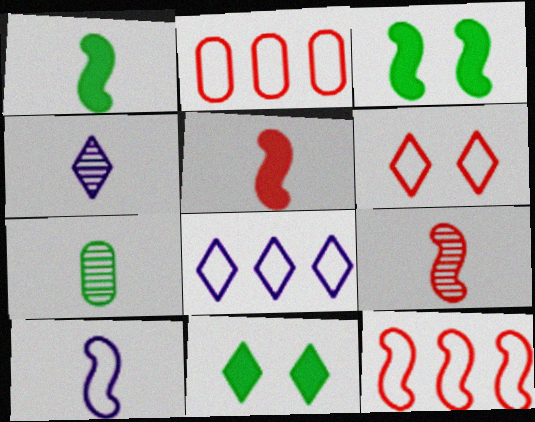[[1, 9, 10], 
[2, 3, 4], 
[4, 7, 9]]